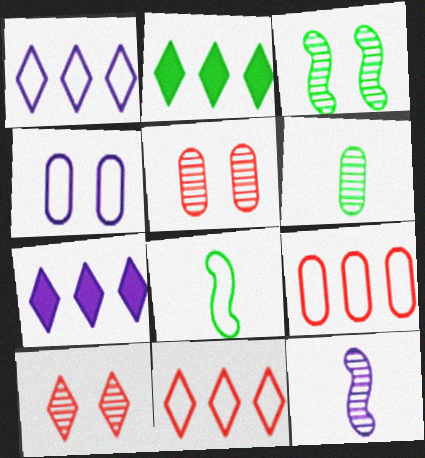[[4, 7, 12], 
[4, 8, 11], 
[5, 7, 8]]